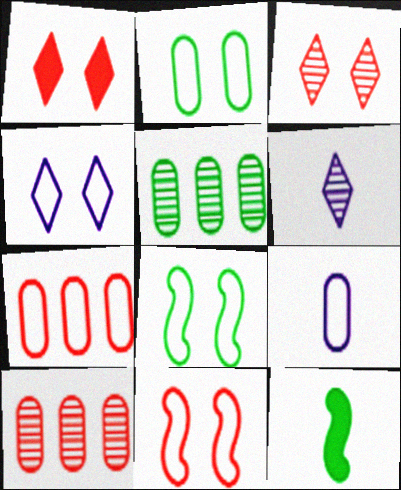[[2, 4, 11], 
[2, 7, 9], 
[4, 10, 12]]